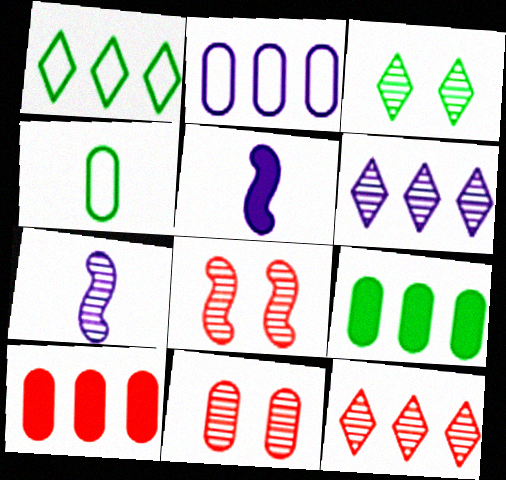[[1, 5, 11]]